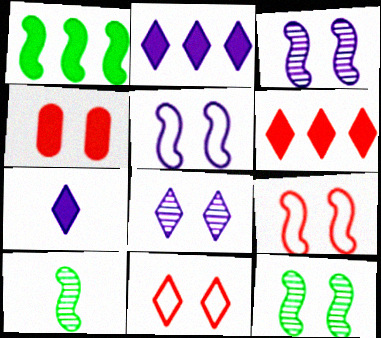[[1, 4, 7]]